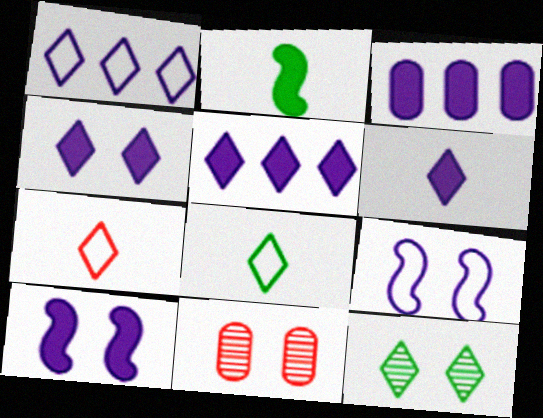[[1, 2, 11], 
[3, 6, 10], 
[4, 5, 6], 
[5, 7, 12]]